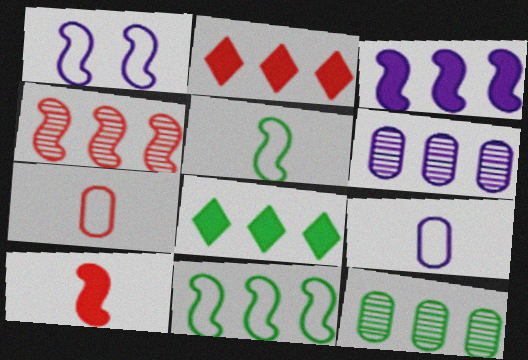[[2, 6, 11], 
[3, 4, 11], 
[8, 11, 12]]